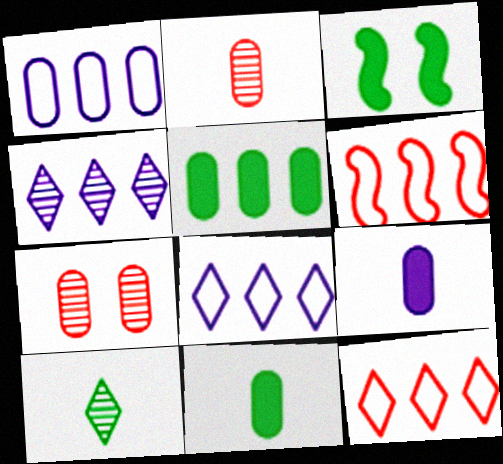[[1, 7, 11], 
[2, 3, 8], 
[4, 5, 6]]